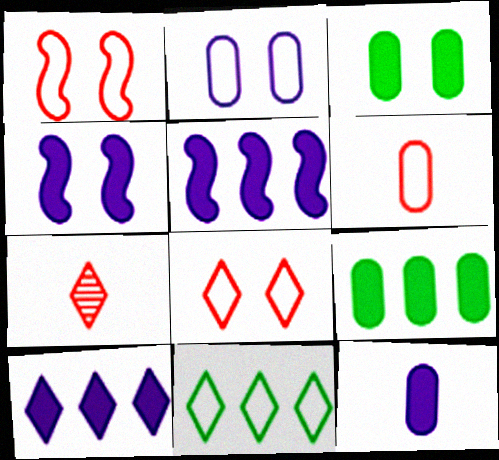[[4, 10, 12]]